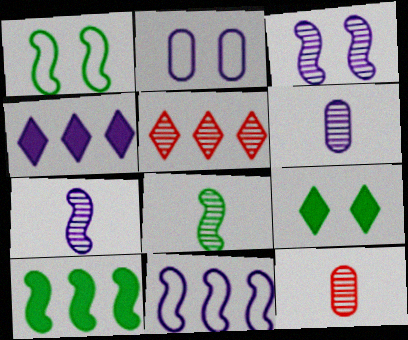[[1, 4, 12], 
[1, 8, 10], 
[2, 4, 7], 
[9, 11, 12]]